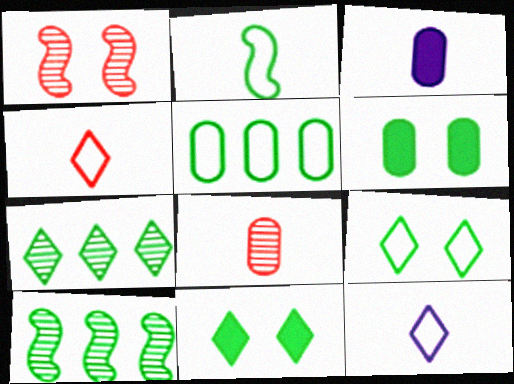[[2, 5, 9], 
[2, 6, 7]]